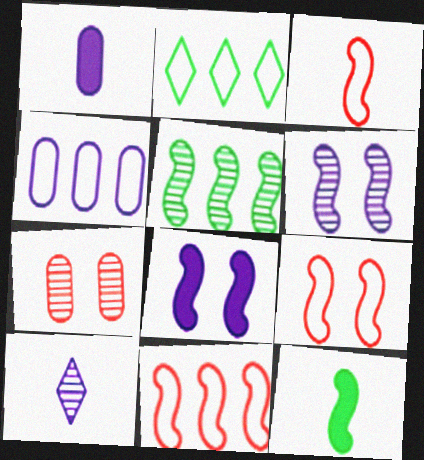[[2, 4, 11], 
[3, 5, 8], 
[3, 9, 11], 
[4, 8, 10], 
[5, 7, 10], 
[6, 11, 12]]